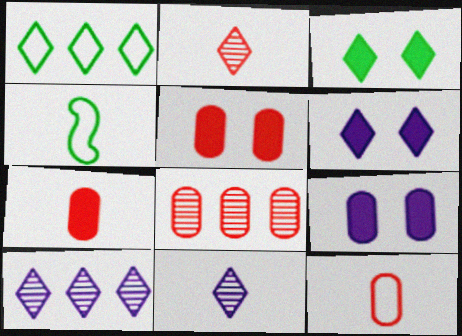[[1, 2, 6], 
[4, 5, 10], 
[4, 6, 8], 
[4, 7, 11], 
[5, 8, 12]]